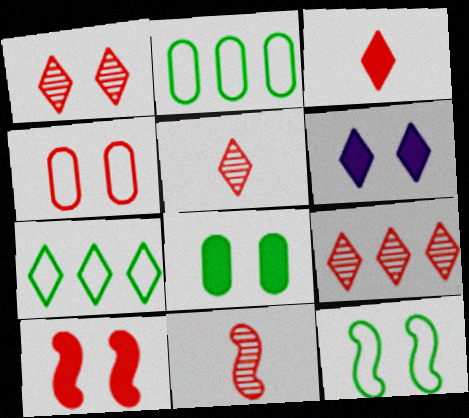[[1, 4, 10], 
[1, 5, 9], 
[2, 6, 11], 
[5, 6, 7], 
[6, 8, 10]]